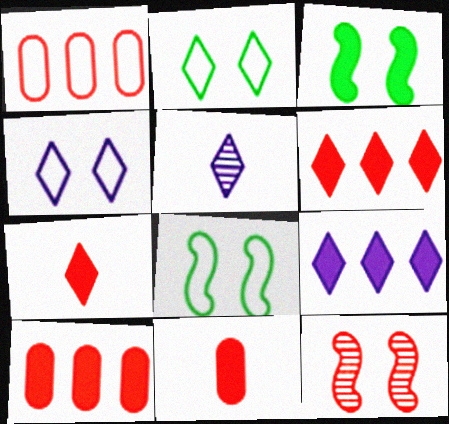[[1, 3, 5], 
[1, 7, 12], 
[2, 5, 6], 
[3, 9, 11], 
[4, 5, 9], 
[5, 8, 10]]